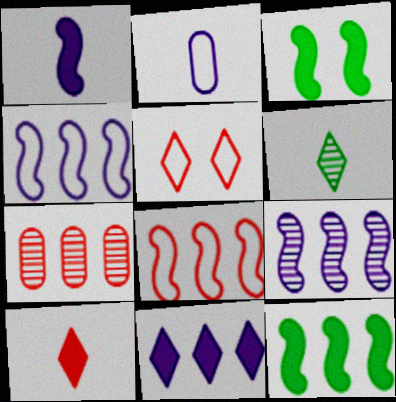[[5, 6, 11], 
[8, 9, 12]]